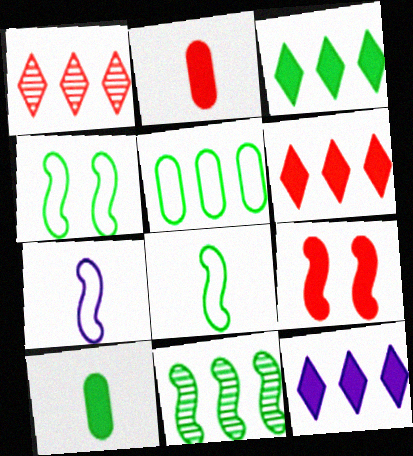[[2, 6, 9], 
[3, 5, 11], 
[3, 6, 12], 
[7, 9, 11], 
[9, 10, 12]]